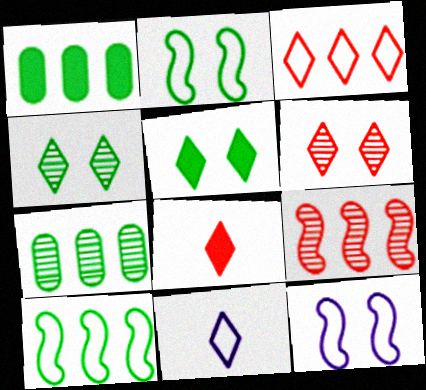[[3, 6, 8], 
[7, 8, 12]]